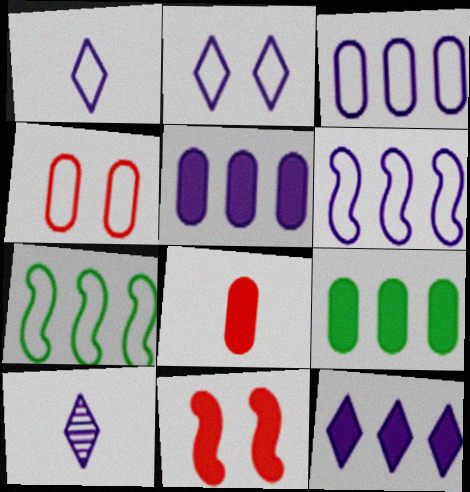[[1, 4, 7], 
[2, 10, 12]]